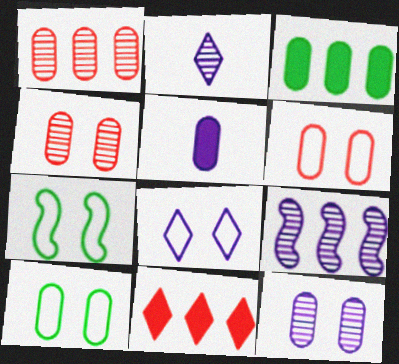[[1, 5, 10], 
[2, 9, 12], 
[5, 8, 9], 
[6, 7, 8]]